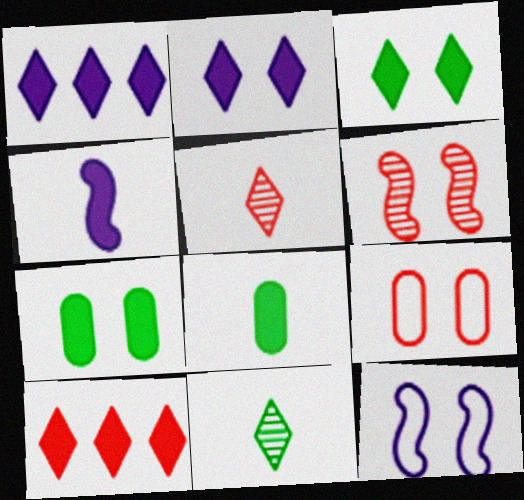[[4, 7, 10]]